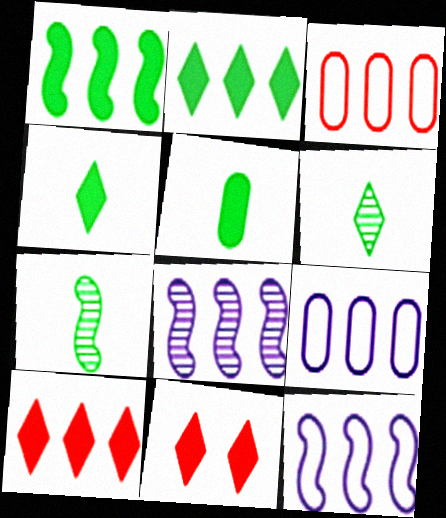[[2, 3, 8], 
[7, 9, 11]]